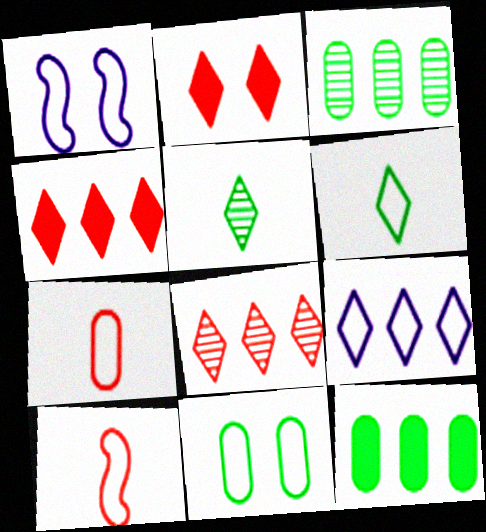[[2, 5, 9], 
[9, 10, 11]]